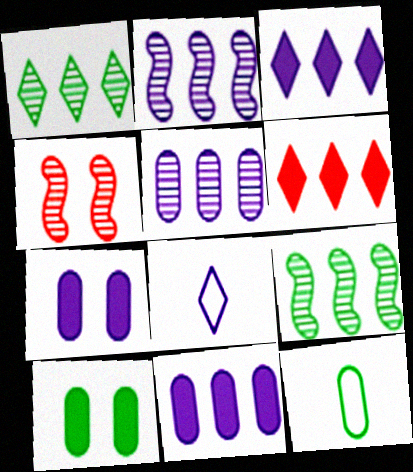[[2, 7, 8], 
[3, 4, 12]]